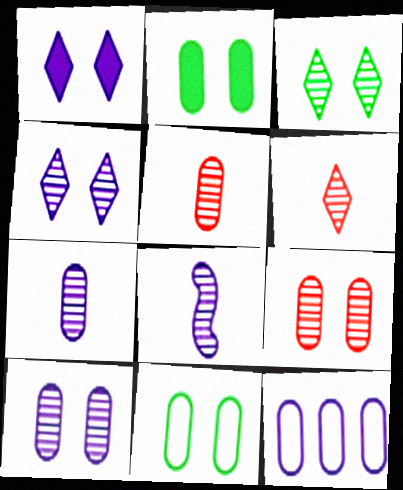[[1, 8, 12], 
[2, 5, 12]]